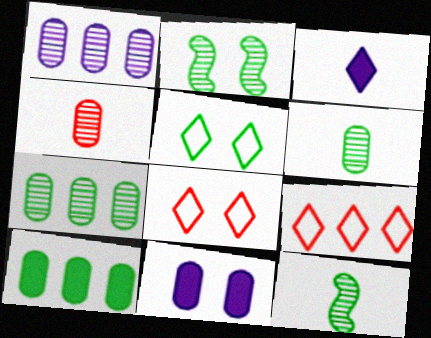[[2, 8, 11], 
[5, 10, 12], 
[9, 11, 12]]